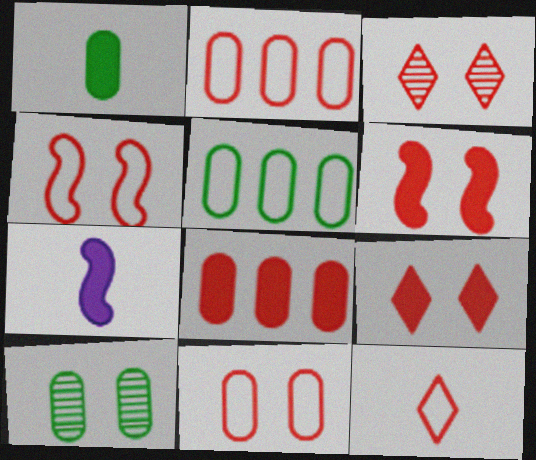[[1, 5, 10], 
[2, 4, 12], 
[3, 5, 7], 
[3, 6, 11]]